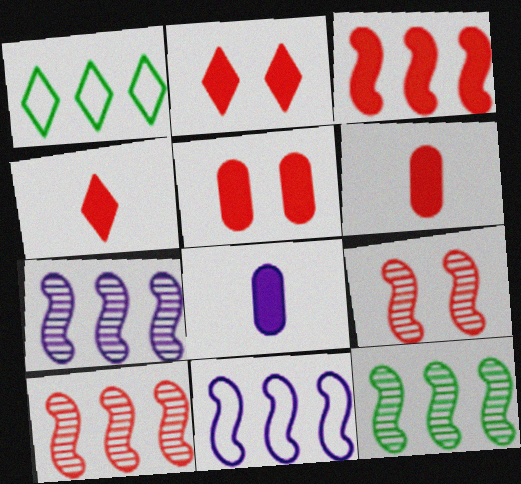[[1, 8, 9], 
[2, 3, 6], 
[3, 4, 5], 
[3, 11, 12], 
[7, 10, 12]]